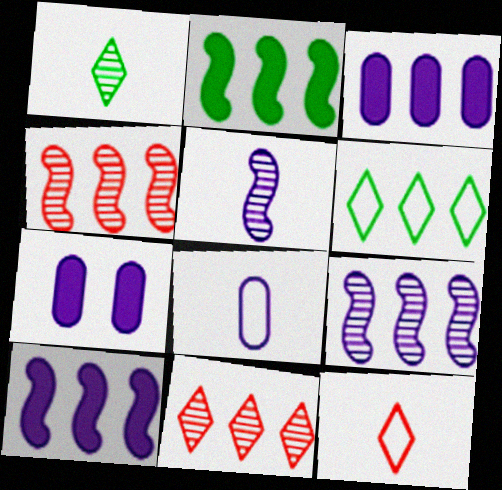[[3, 4, 6]]